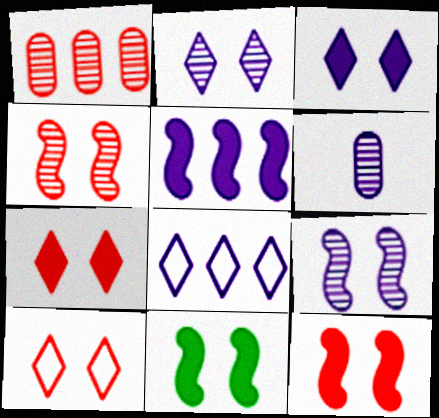[]